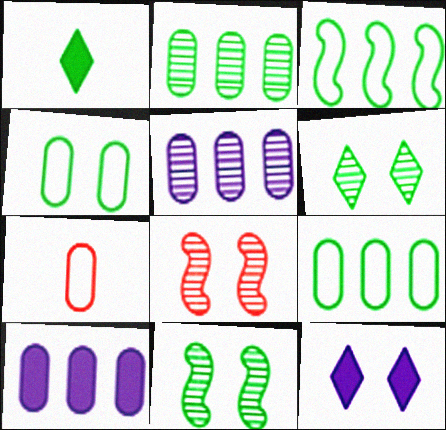[[1, 9, 11], 
[4, 8, 12]]